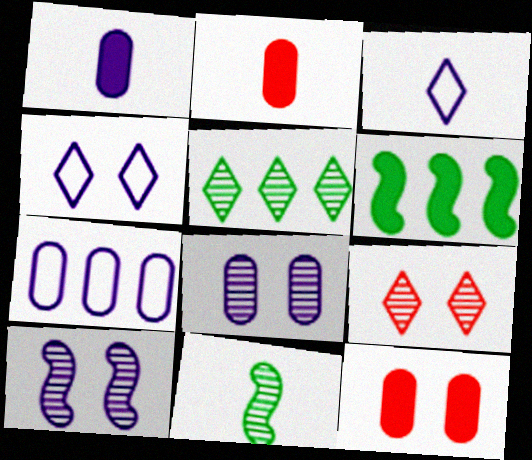[[1, 7, 8], 
[2, 3, 11]]